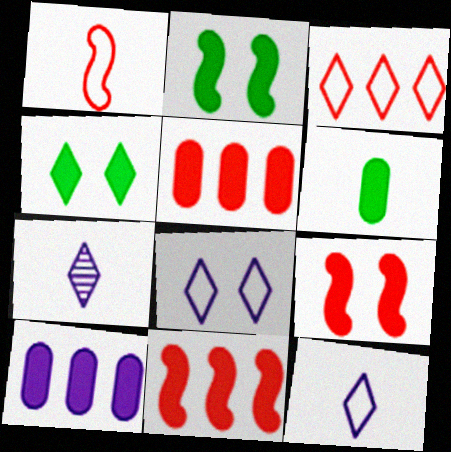[[1, 6, 7], 
[3, 4, 7]]